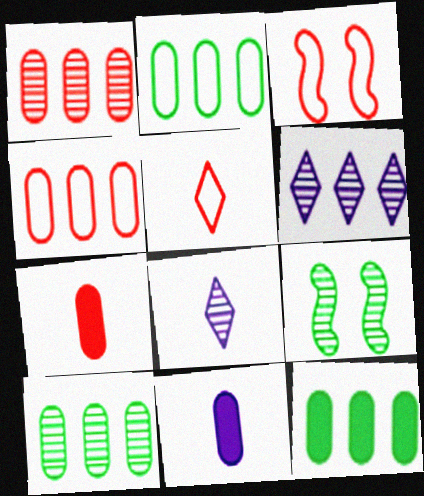[[1, 8, 9], 
[2, 10, 12], 
[3, 4, 5], 
[3, 8, 12]]